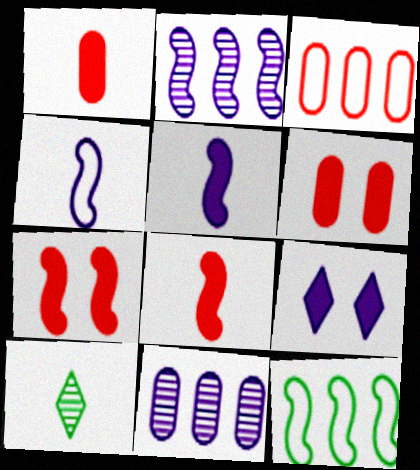[[1, 4, 10], 
[4, 9, 11]]